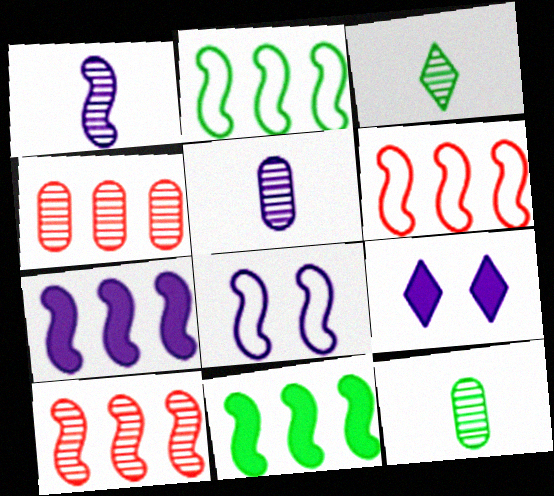[[1, 7, 8], 
[2, 7, 10], 
[6, 9, 12]]